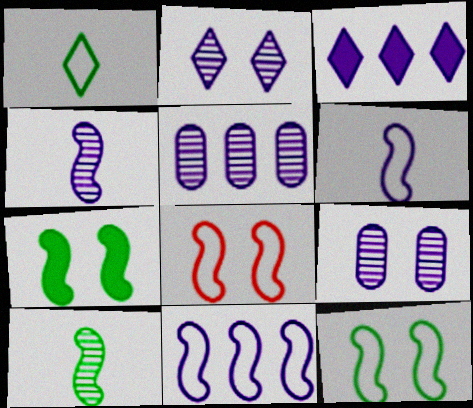[[2, 4, 5], 
[3, 5, 11], 
[3, 6, 9]]